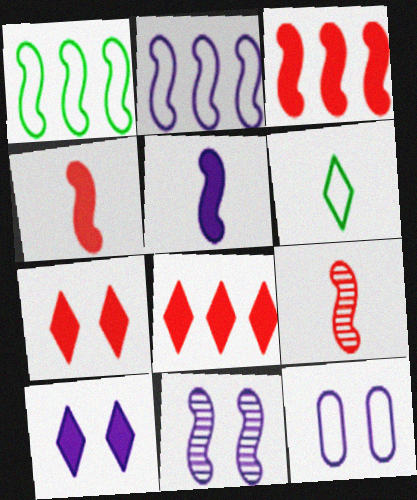[[1, 4, 11], 
[2, 5, 11], 
[10, 11, 12]]